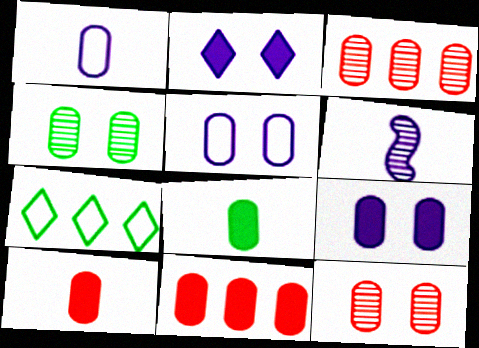[[1, 4, 11], 
[3, 5, 8], 
[8, 9, 11]]